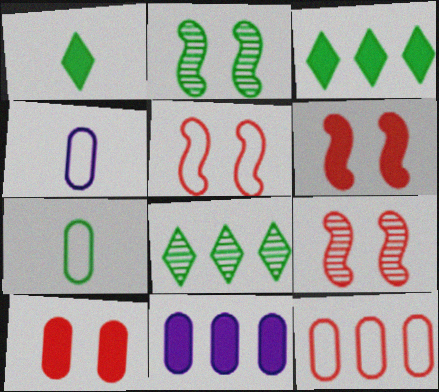[[1, 6, 11], 
[2, 3, 7], 
[3, 4, 9], 
[4, 6, 8], 
[5, 6, 9]]